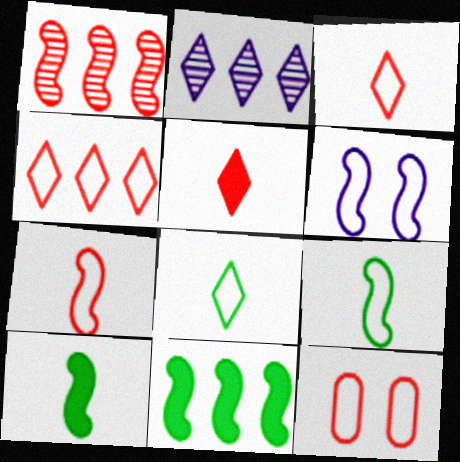[[1, 5, 12], 
[1, 6, 10], 
[2, 10, 12], 
[4, 7, 12]]